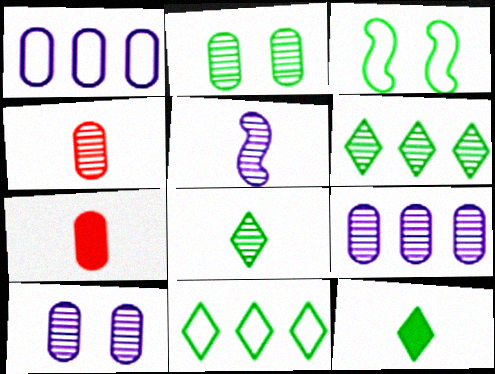[[1, 2, 7], 
[2, 4, 9], 
[4, 5, 8]]